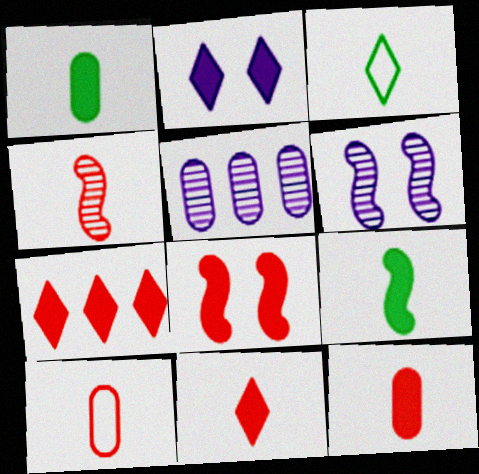[[3, 5, 8], 
[4, 10, 11], 
[7, 8, 12]]